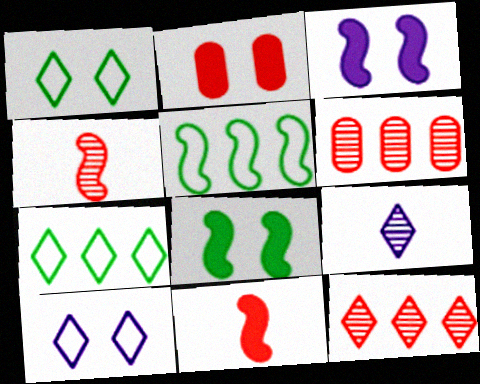[[2, 5, 9], 
[3, 4, 5]]